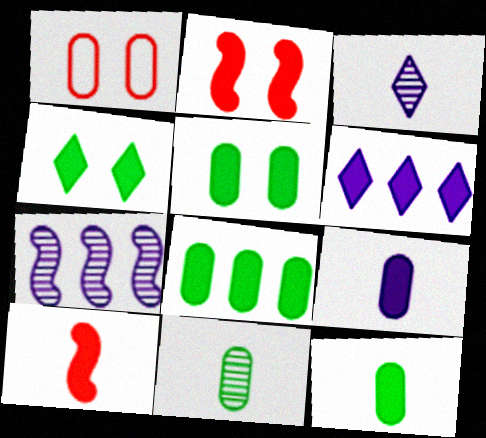[[2, 6, 12], 
[5, 6, 10], 
[5, 8, 12]]